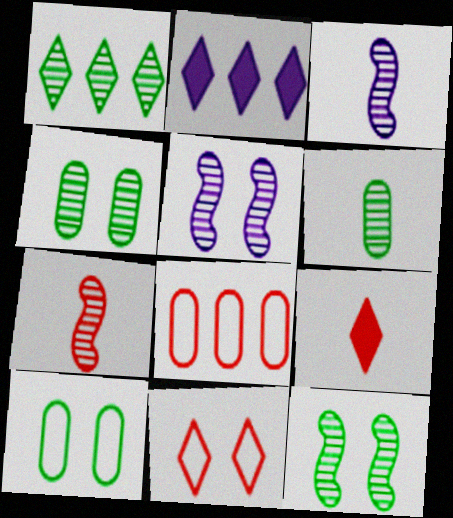[[1, 6, 12], 
[2, 7, 10]]